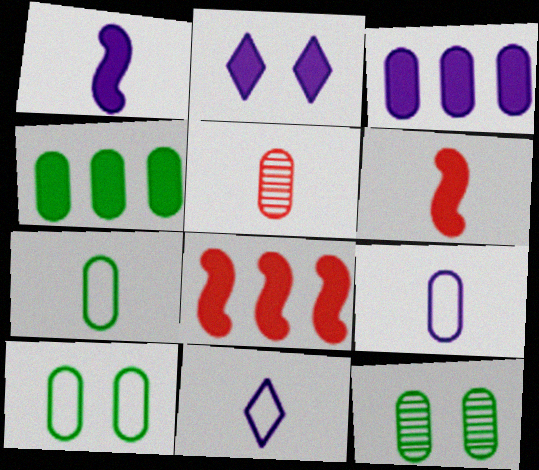[[1, 2, 3], 
[2, 4, 6], 
[3, 5, 10], 
[4, 7, 12], 
[8, 11, 12]]